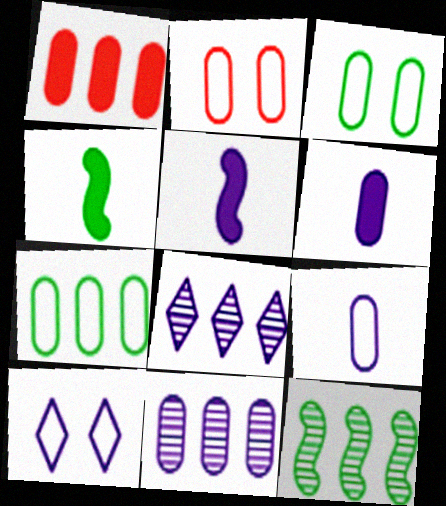[[1, 7, 11], 
[2, 4, 8], 
[2, 7, 9], 
[5, 10, 11]]